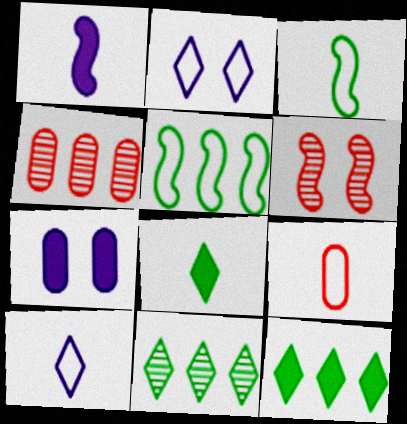[[1, 5, 6], 
[2, 5, 9], 
[3, 9, 10]]